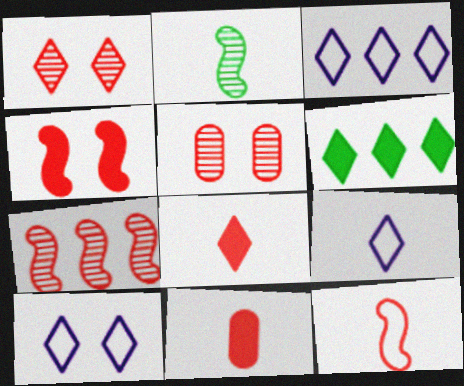[[1, 6, 9], 
[2, 9, 11], 
[3, 9, 10], 
[4, 7, 12]]